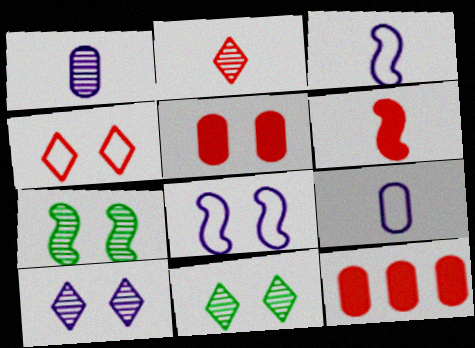[[3, 11, 12], 
[5, 8, 11]]